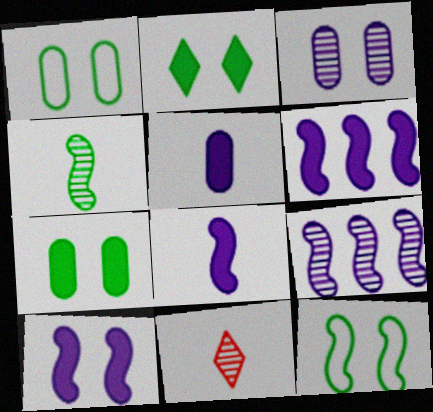[[1, 6, 11], 
[6, 8, 10]]